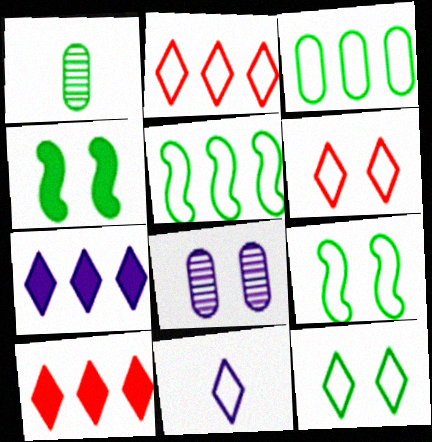[[2, 11, 12], 
[4, 6, 8]]